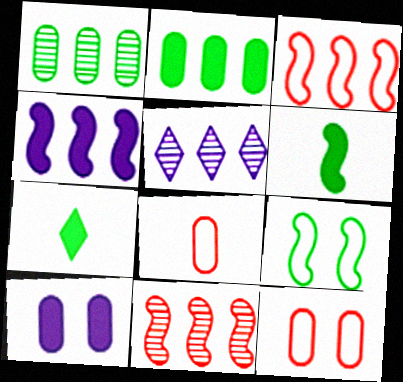[[1, 5, 11], 
[1, 7, 9], 
[1, 8, 10], 
[2, 3, 5], 
[5, 6, 12]]